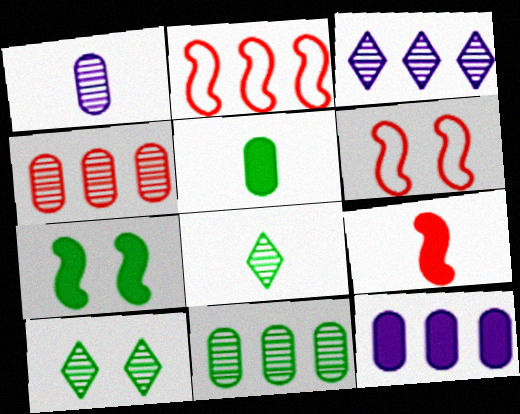[[3, 5, 6], 
[6, 8, 12]]